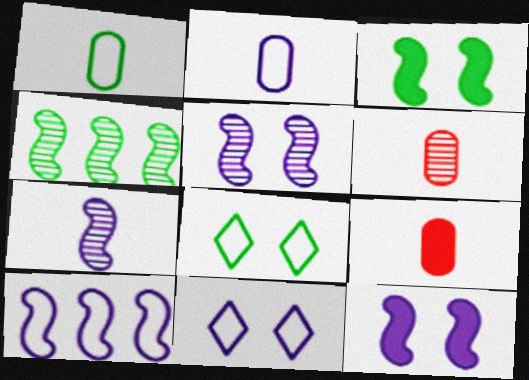[[2, 10, 11], 
[4, 9, 11], 
[7, 10, 12]]